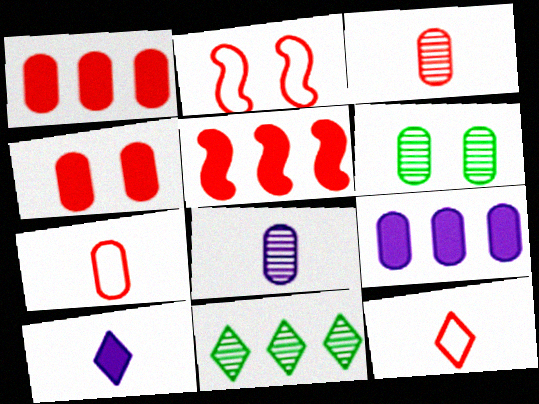[[6, 7, 9]]